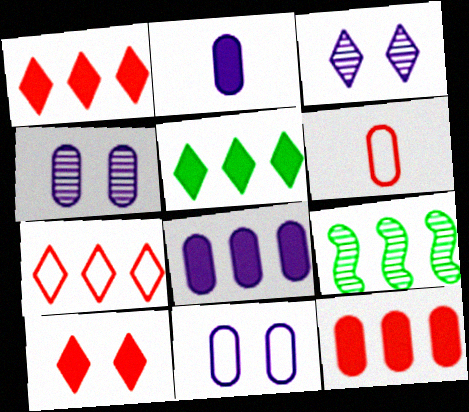[[7, 8, 9]]